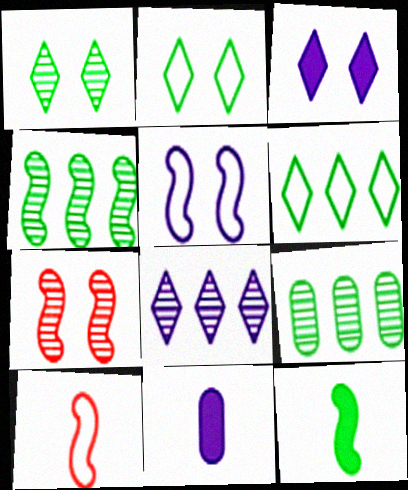[[2, 9, 12], 
[3, 9, 10], 
[5, 8, 11], 
[6, 7, 11]]